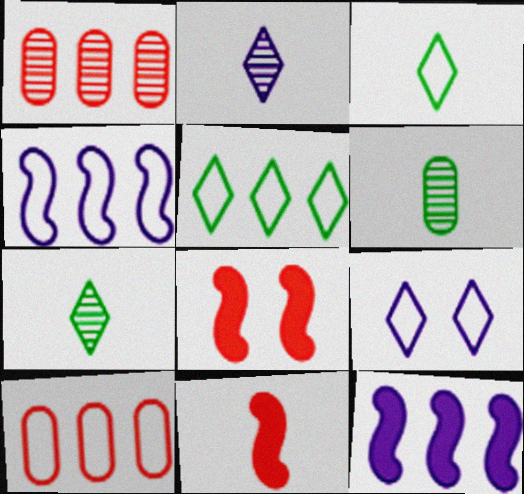[[1, 5, 12], 
[4, 5, 10]]